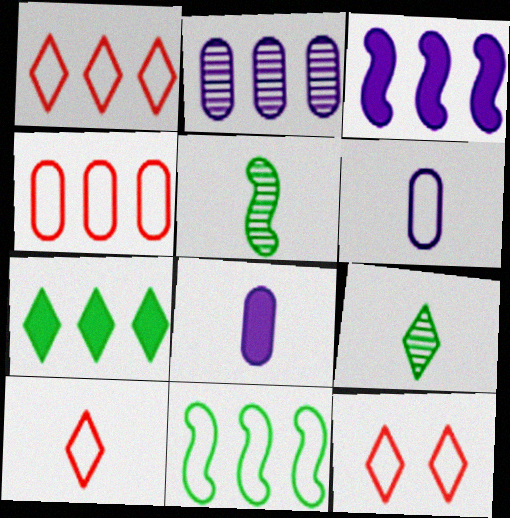[[1, 10, 12], 
[5, 8, 10], 
[6, 11, 12]]